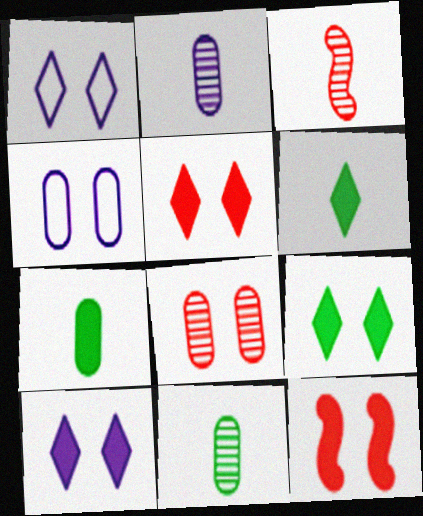[[5, 9, 10]]